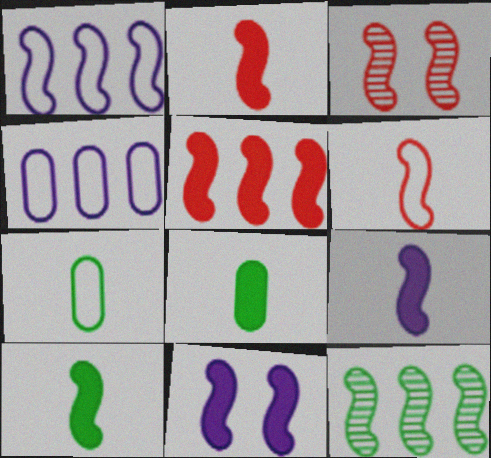[[1, 3, 10], 
[1, 5, 12], 
[2, 9, 10], 
[3, 5, 6], 
[5, 10, 11], 
[6, 11, 12]]